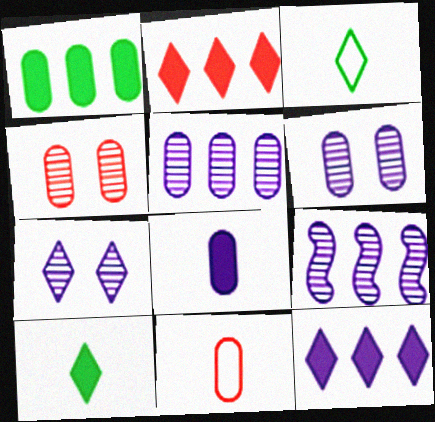[[1, 6, 11], 
[2, 3, 7]]